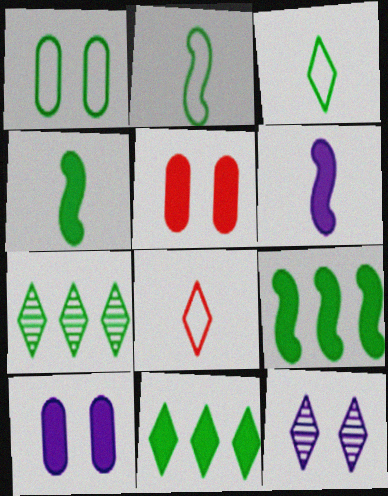[[1, 4, 7], 
[5, 6, 11], 
[8, 11, 12]]